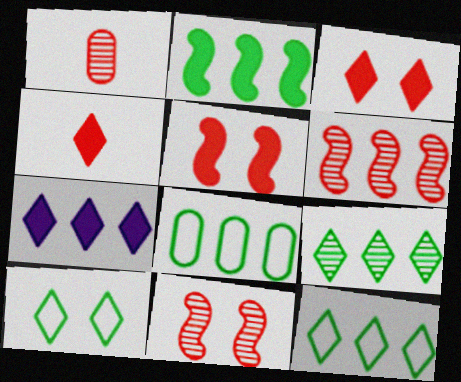[[2, 8, 9], 
[6, 7, 8]]